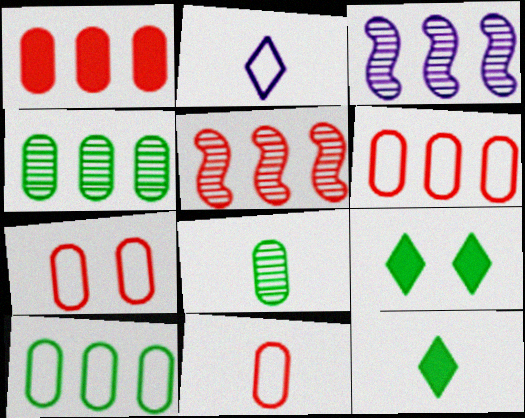[[3, 7, 12], 
[3, 9, 11], 
[6, 7, 11]]